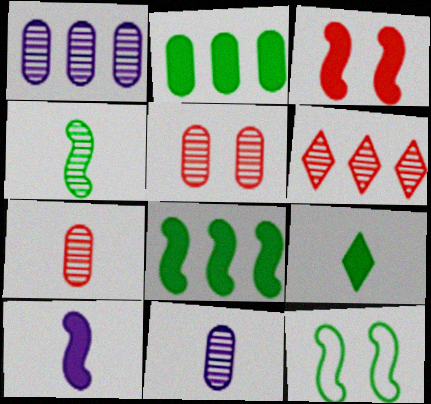[[3, 8, 10], 
[4, 8, 12]]